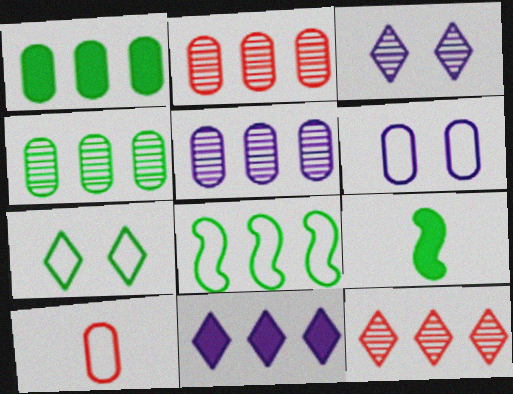[[2, 4, 5], 
[2, 8, 11], 
[4, 7, 9], 
[6, 9, 12]]